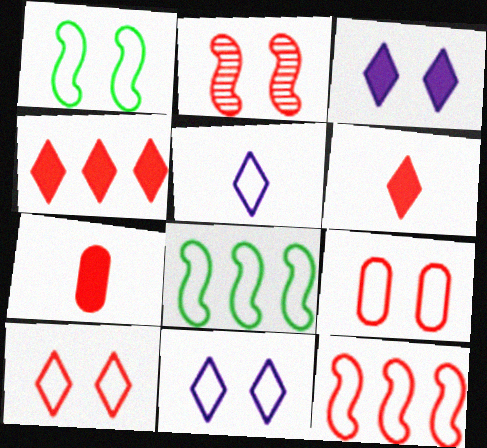[[1, 9, 11], 
[5, 8, 9]]